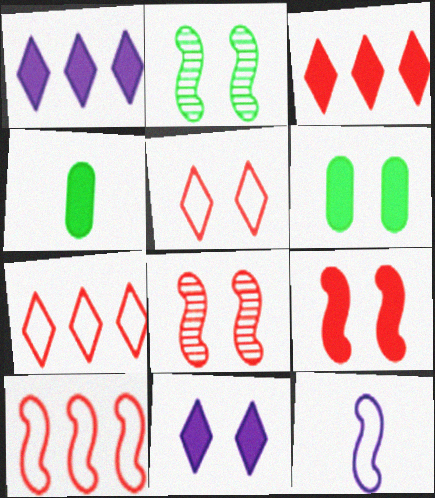[[1, 4, 9], 
[6, 9, 11]]